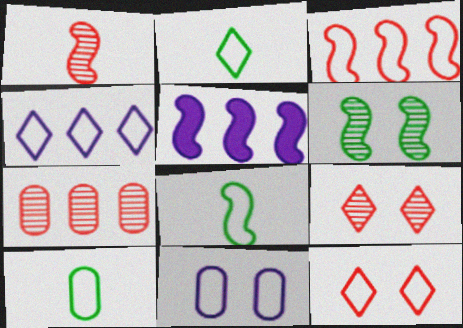[[1, 7, 9], 
[2, 3, 11], 
[2, 4, 12], 
[2, 8, 10], 
[5, 9, 10]]